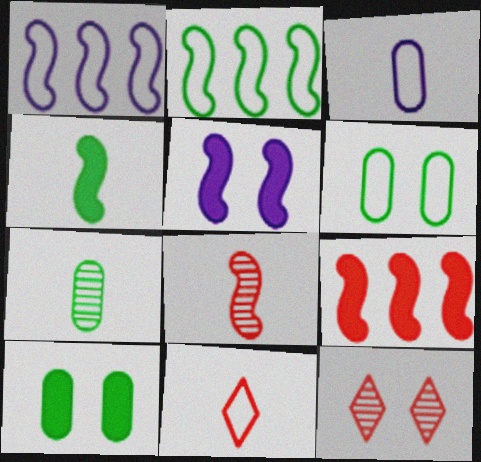[[1, 6, 11], 
[2, 5, 8], 
[4, 5, 9], 
[5, 6, 12]]